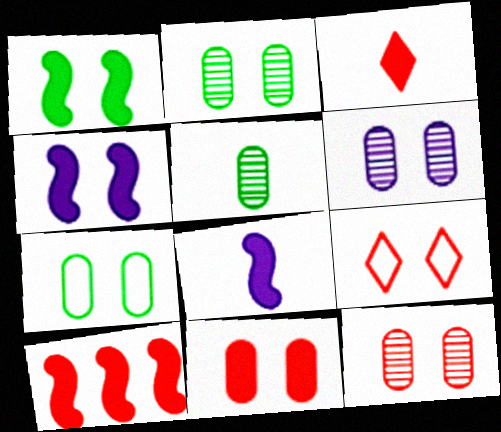[[1, 6, 9], 
[1, 8, 10], 
[2, 4, 9], 
[2, 6, 12], 
[3, 10, 11], 
[6, 7, 11]]